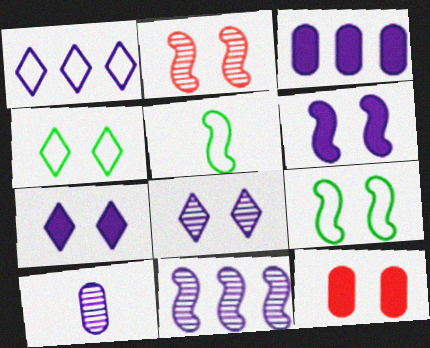[[1, 3, 11], 
[1, 6, 10], 
[2, 6, 9], 
[8, 9, 12], 
[8, 10, 11]]